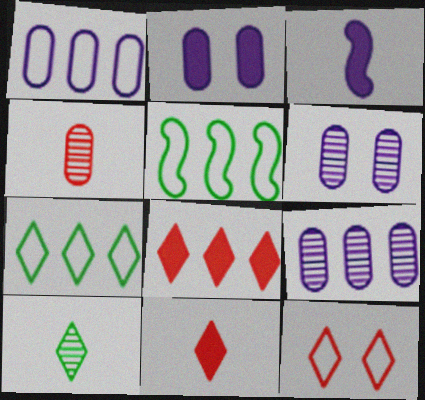[[5, 6, 11], 
[5, 8, 9]]